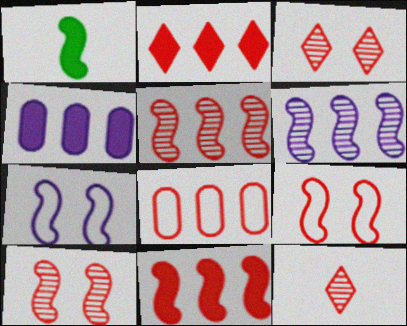[[1, 5, 7], 
[1, 6, 9], 
[2, 5, 8]]